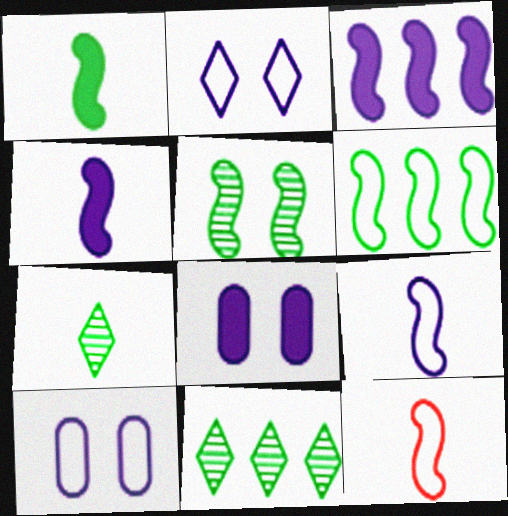[[1, 5, 6], 
[3, 5, 12], 
[8, 11, 12]]